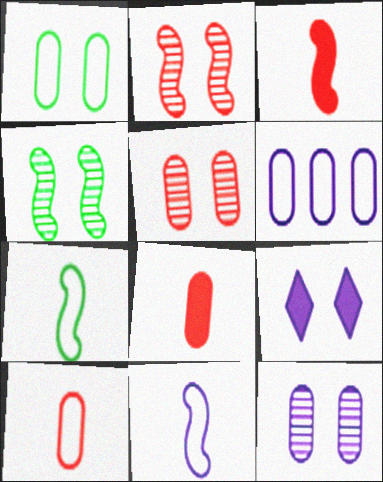[[1, 2, 9], 
[1, 6, 10]]